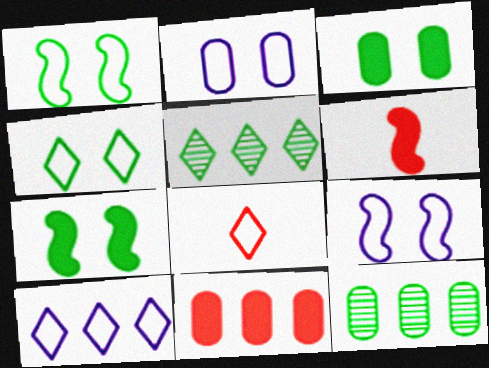[[2, 5, 6], 
[4, 8, 10]]